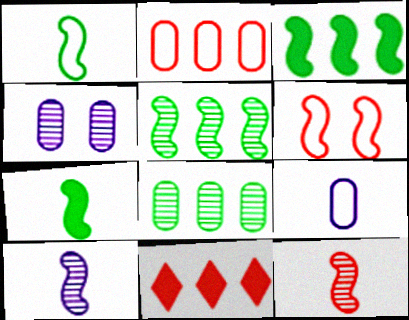[[1, 4, 11], 
[3, 6, 10]]